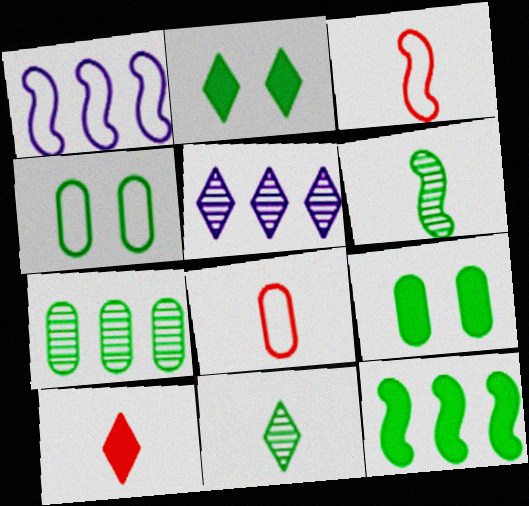[[3, 5, 9], 
[4, 11, 12]]